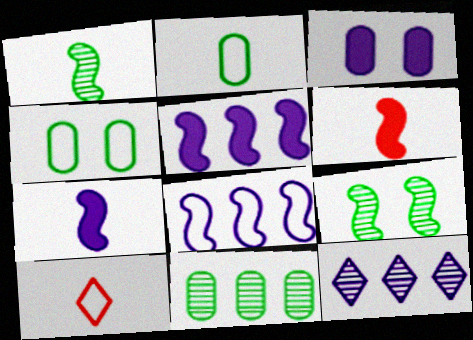[[4, 6, 12], 
[4, 8, 10], 
[6, 8, 9]]